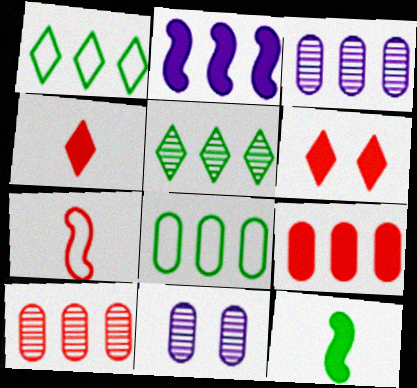[[1, 2, 10], 
[3, 8, 9], 
[6, 7, 10]]